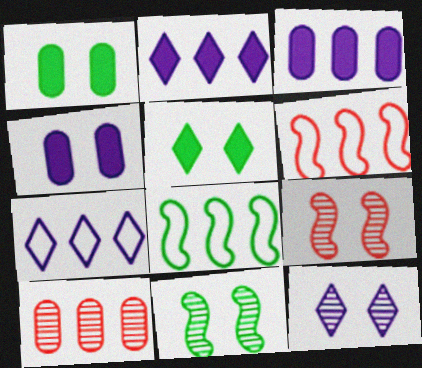[[2, 8, 10]]